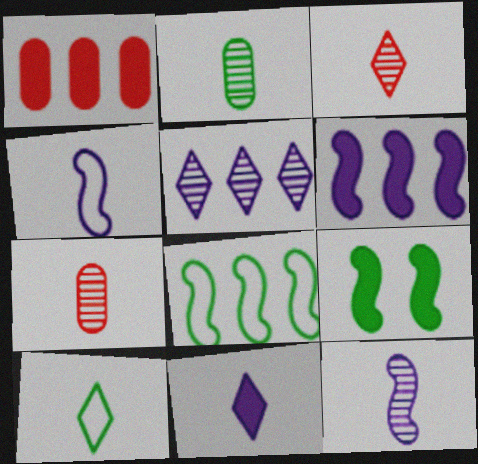[[1, 5, 8], 
[1, 9, 11], 
[2, 3, 12], 
[3, 10, 11]]